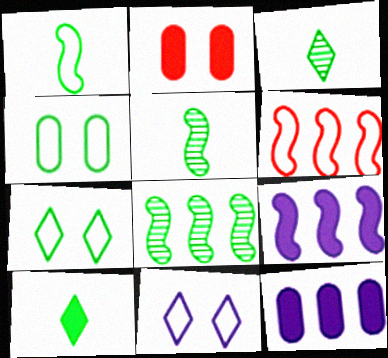[[2, 9, 10], 
[4, 8, 10], 
[6, 8, 9]]